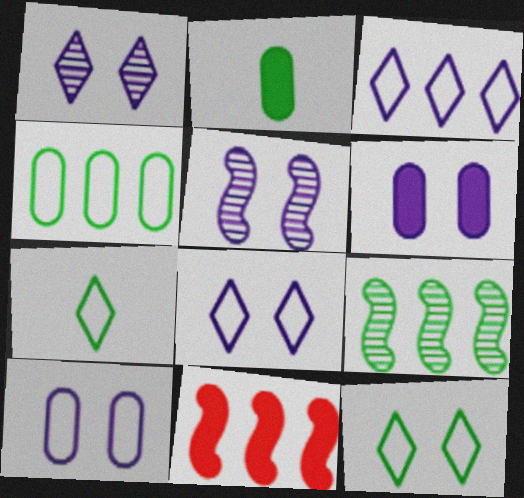[[2, 9, 12], 
[5, 6, 8]]